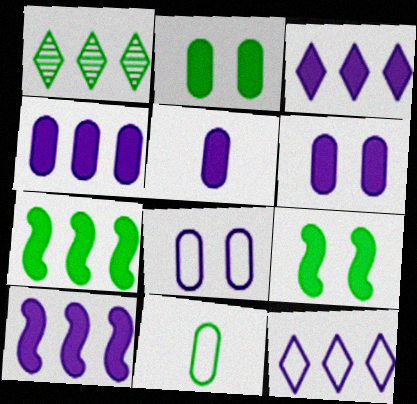[[1, 9, 11], 
[3, 4, 10], 
[4, 5, 6]]